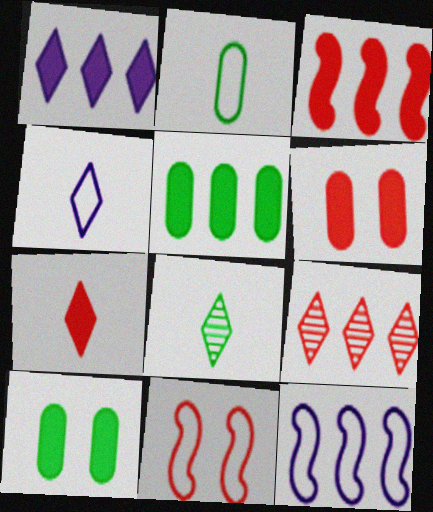[[1, 3, 5], 
[3, 6, 7], 
[4, 7, 8], 
[5, 9, 12], 
[6, 8, 12]]